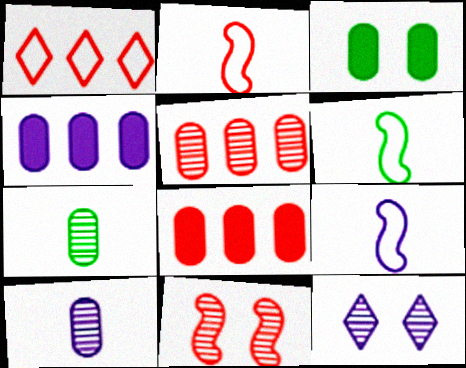[[2, 6, 9], 
[4, 9, 12], 
[6, 8, 12]]